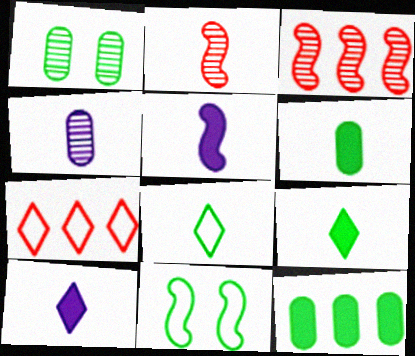[[1, 5, 7], 
[3, 5, 11]]